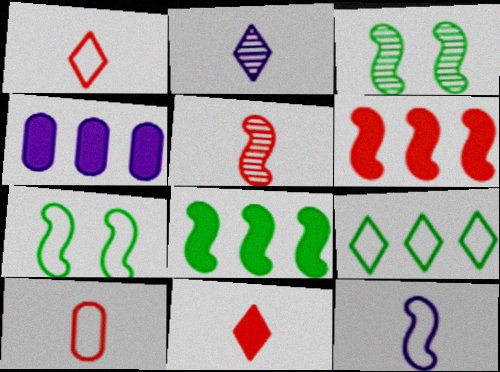[[1, 3, 4], 
[3, 6, 12], 
[5, 10, 11]]